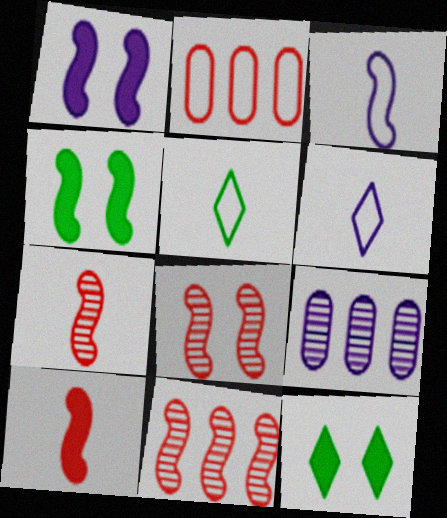[[1, 6, 9], 
[3, 4, 11], 
[7, 8, 11]]